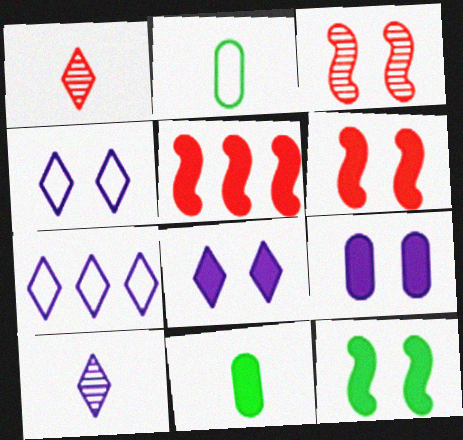[[3, 7, 11], 
[5, 8, 11], 
[7, 8, 10]]